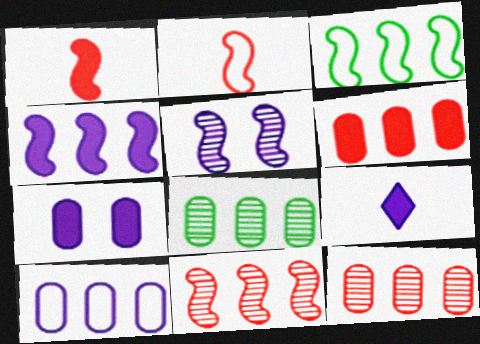[[1, 3, 5], 
[3, 4, 11], 
[4, 7, 9], 
[5, 9, 10], 
[6, 8, 10]]